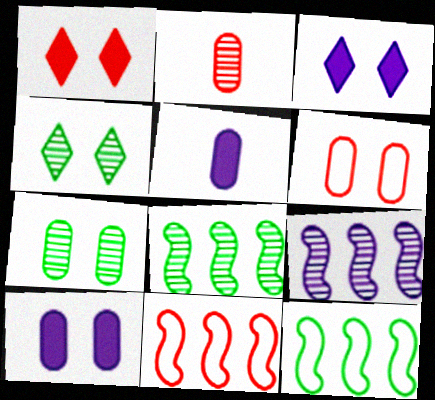[[1, 2, 11], 
[2, 3, 12], 
[2, 4, 9], 
[4, 5, 11], 
[6, 7, 10]]